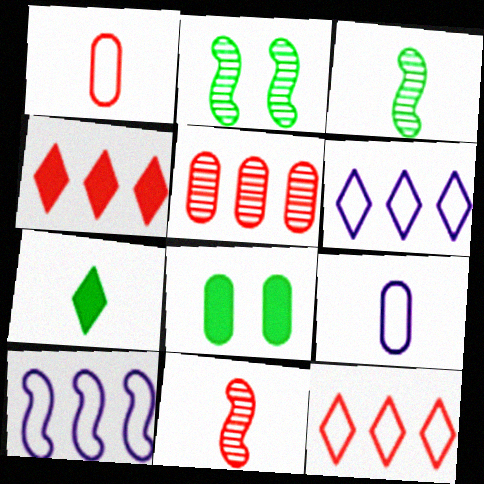[[2, 4, 9], 
[5, 8, 9], 
[6, 8, 11], 
[7, 9, 11]]